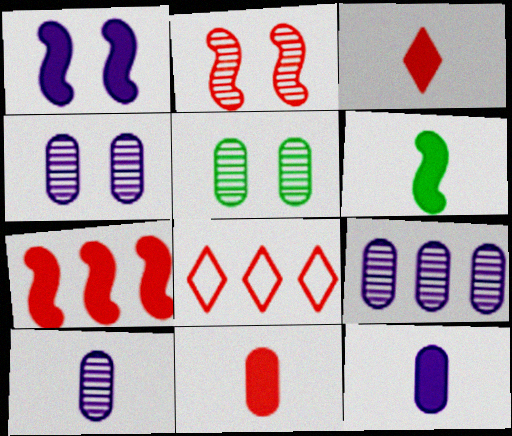[[1, 6, 7], 
[2, 8, 11], 
[3, 6, 12], 
[4, 6, 8], 
[4, 9, 10]]